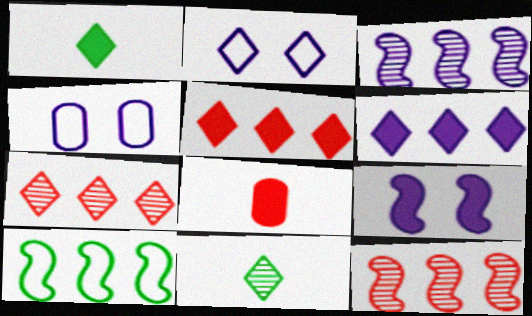[[1, 2, 7], 
[1, 4, 12], 
[2, 5, 11]]